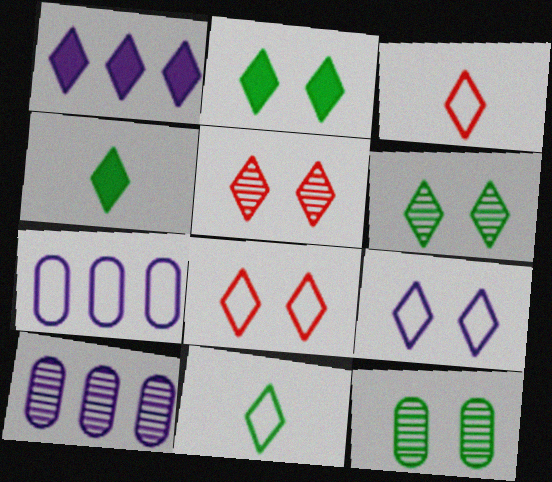[[1, 3, 6], 
[1, 5, 11], 
[2, 5, 9]]